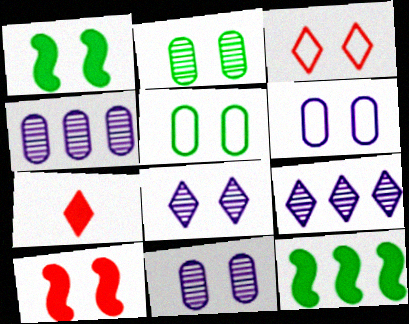[[1, 3, 11], 
[5, 8, 10]]